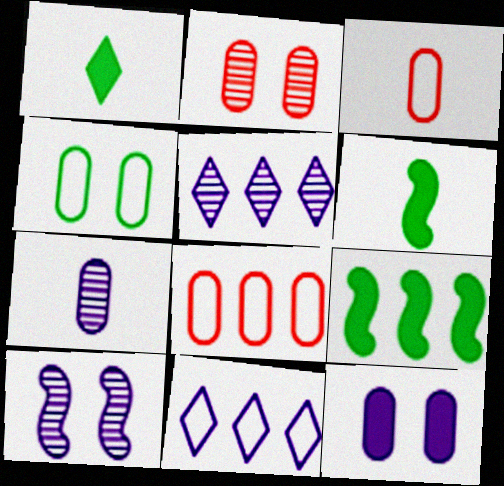[[1, 8, 10], 
[2, 4, 12], 
[2, 6, 11], 
[5, 7, 10], 
[5, 8, 9]]